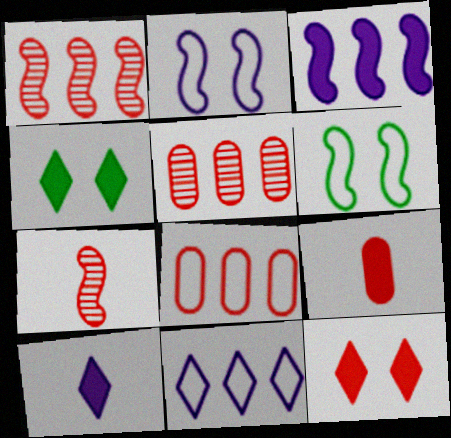[[3, 4, 9], 
[3, 6, 7], 
[5, 6, 10], 
[7, 8, 12]]